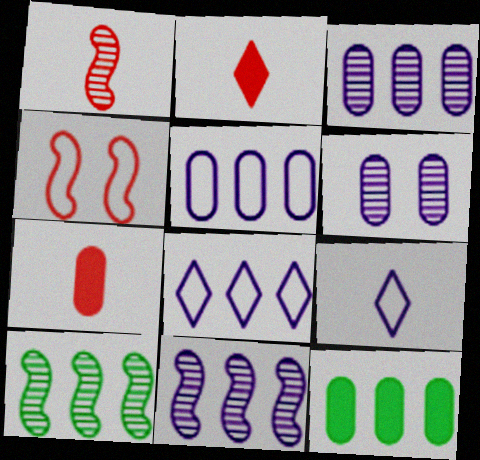[]